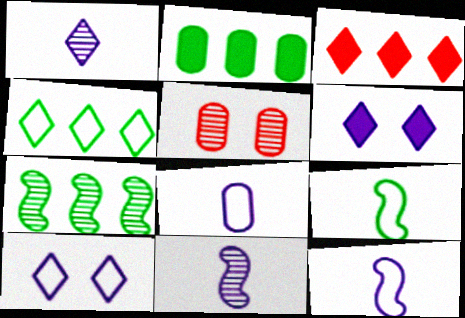[[1, 5, 7], 
[2, 4, 7], 
[2, 5, 8]]